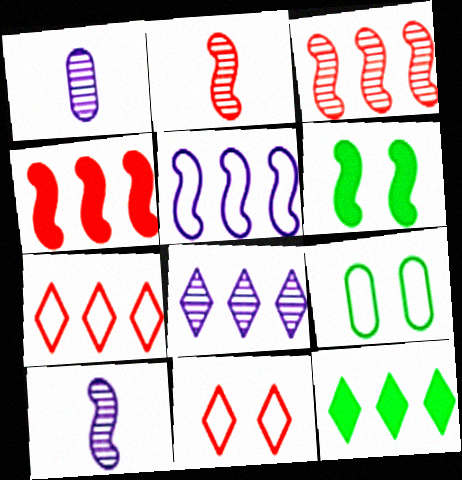[[1, 6, 7], 
[2, 5, 6], 
[7, 8, 12]]